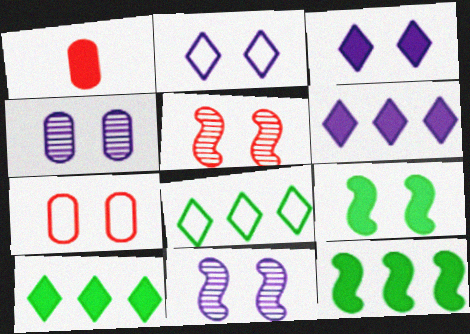[[1, 3, 12], 
[1, 6, 9], 
[1, 8, 11]]